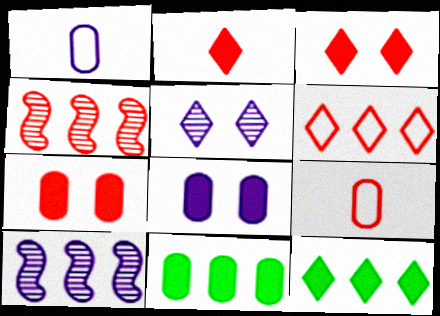[[3, 4, 9], 
[6, 10, 11]]